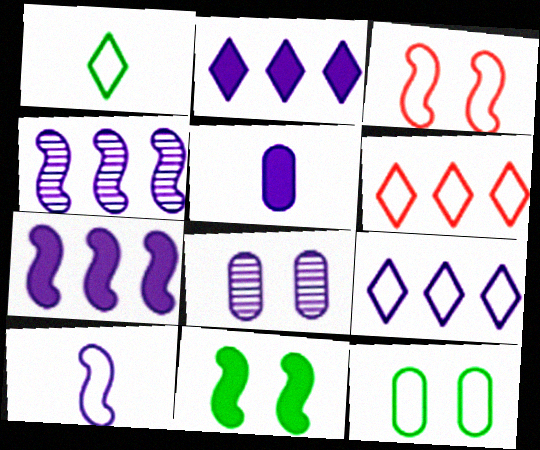[[2, 8, 10], 
[6, 10, 12]]